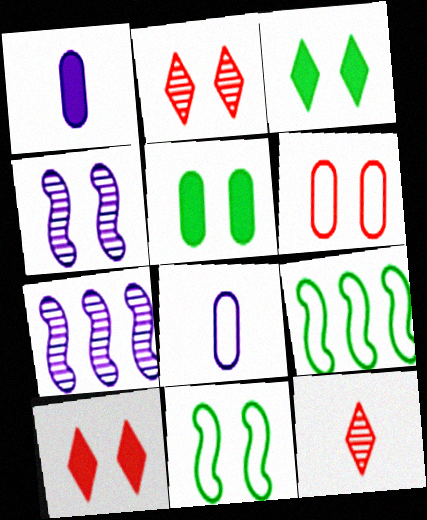[[1, 2, 9], 
[3, 4, 6]]